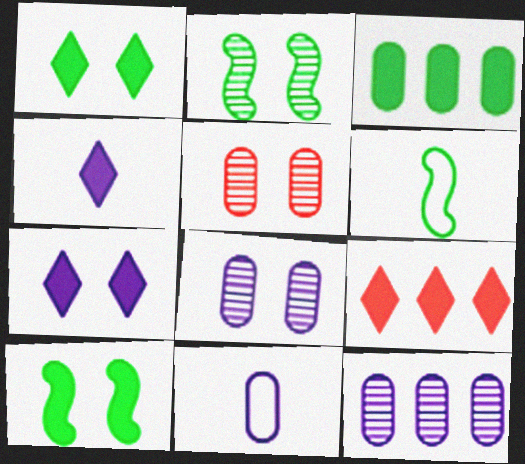[[1, 4, 9], 
[2, 9, 11], 
[3, 5, 11], 
[6, 8, 9]]